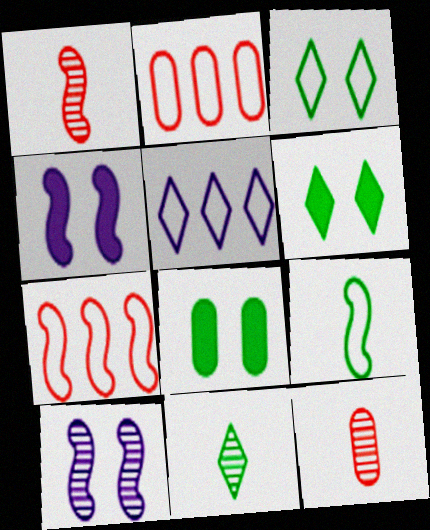[[1, 5, 8], 
[2, 4, 11]]